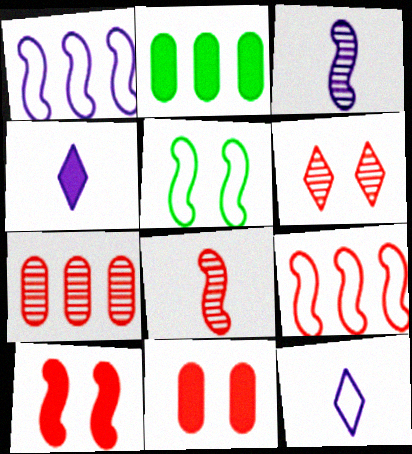[[2, 4, 10], 
[4, 5, 7], 
[6, 7, 8], 
[8, 9, 10]]